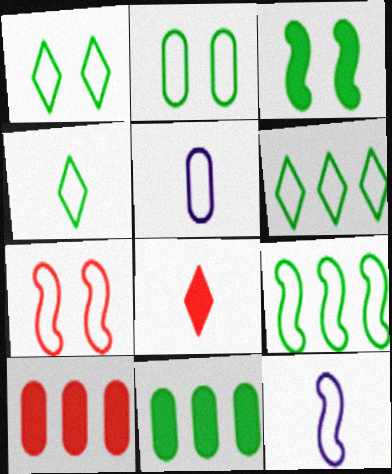[[1, 4, 6], 
[2, 4, 9], 
[5, 6, 7], 
[7, 9, 12]]